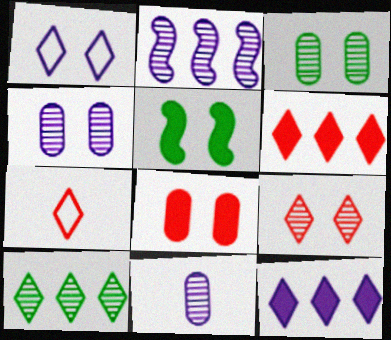[[6, 7, 9]]